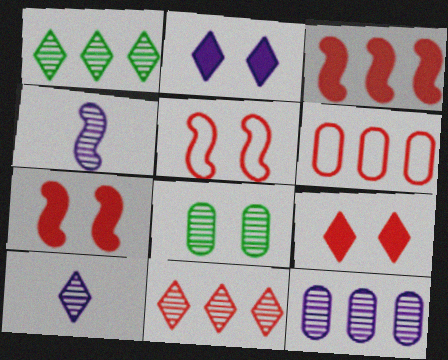[[2, 5, 8], 
[3, 6, 11], 
[4, 8, 11]]